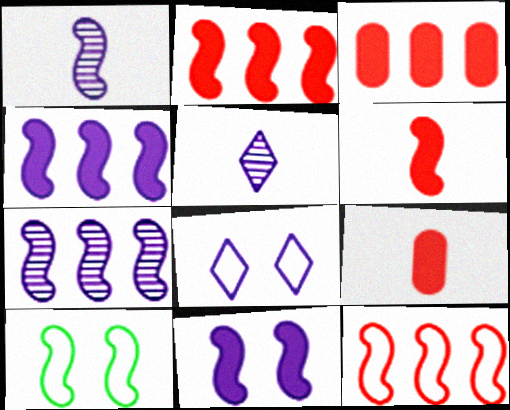[[1, 2, 10], 
[3, 5, 10], 
[6, 7, 10]]